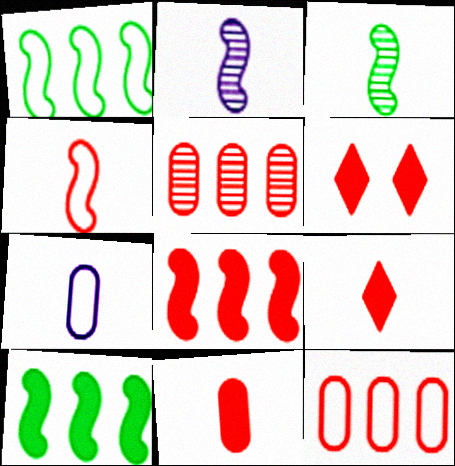[[3, 7, 9], 
[4, 5, 6], 
[6, 8, 11]]